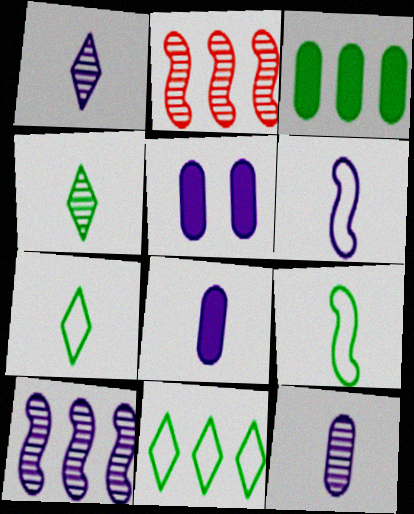[[1, 6, 8], 
[2, 5, 7]]